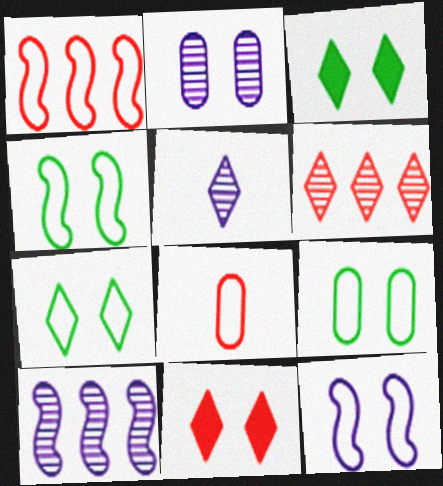[[2, 4, 11], 
[2, 5, 10], 
[3, 8, 10], 
[4, 7, 9]]